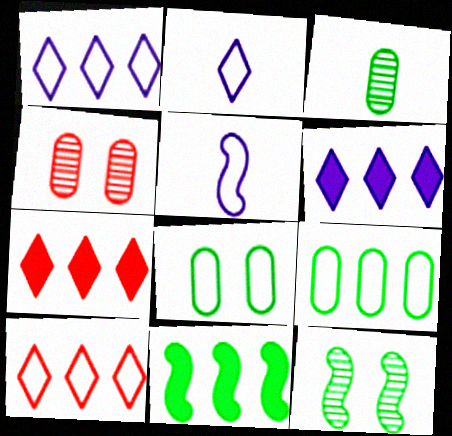[[2, 4, 11], 
[5, 8, 10]]